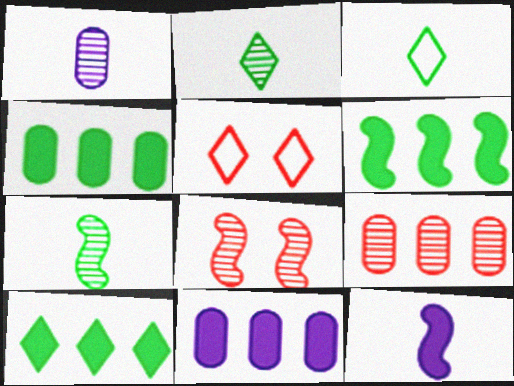[[1, 5, 6], 
[3, 8, 11], 
[4, 6, 10], 
[5, 7, 11]]